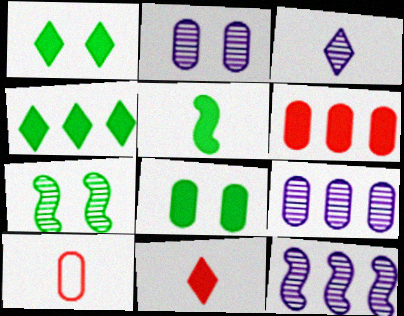[[1, 10, 12], 
[2, 3, 12], 
[3, 5, 10], 
[4, 5, 8], 
[8, 9, 10]]